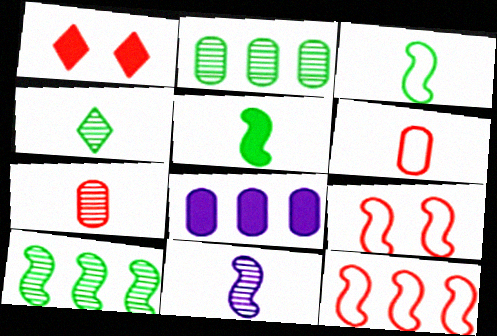[[1, 5, 8], 
[1, 7, 12], 
[4, 7, 11], 
[4, 8, 9]]